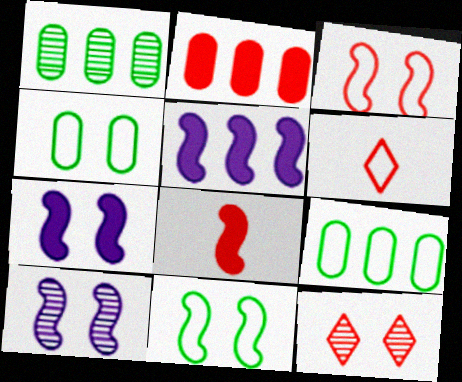[[1, 6, 7], 
[4, 7, 12]]